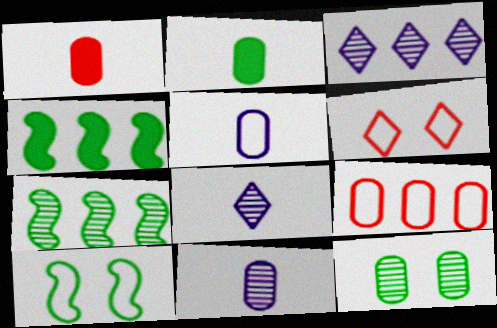[[1, 3, 10], 
[3, 4, 9], 
[4, 6, 11]]